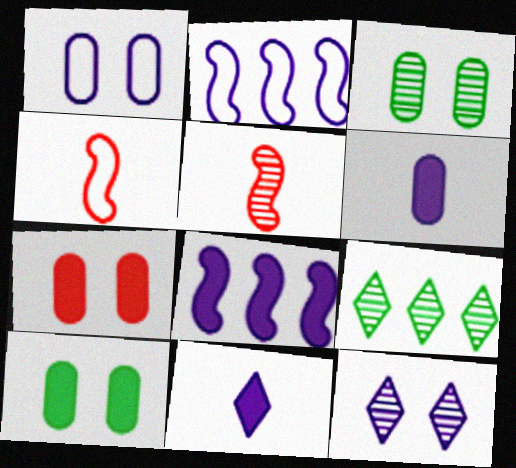[[1, 3, 7], 
[2, 6, 12]]